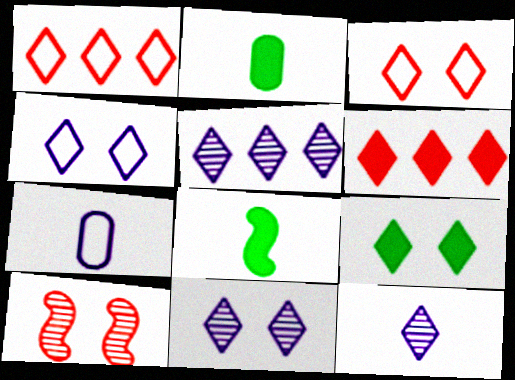[[1, 9, 12], 
[3, 9, 11], 
[5, 11, 12]]